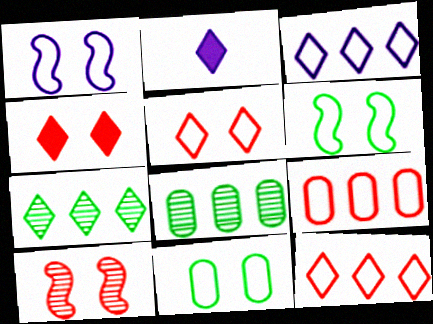[[1, 5, 11], 
[2, 5, 7]]